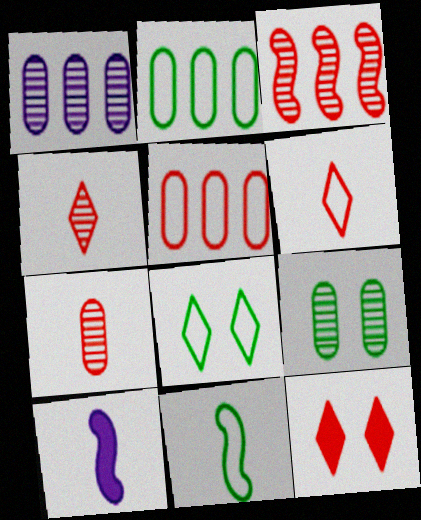[[1, 7, 9], 
[1, 11, 12], 
[2, 8, 11]]